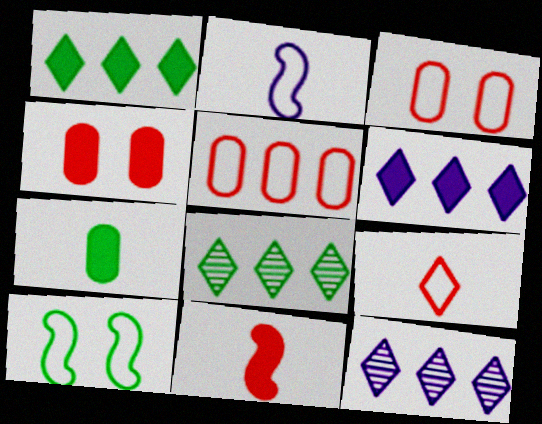[[2, 4, 8], 
[7, 8, 10]]